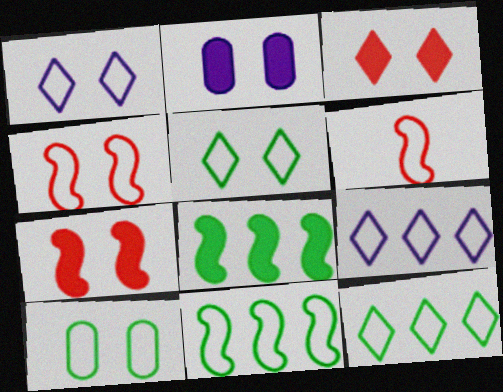[[1, 4, 10], 
[6, 9, 10]]